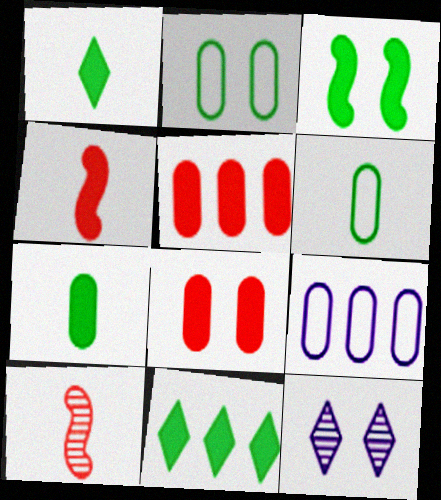[[3, 7, 11]]